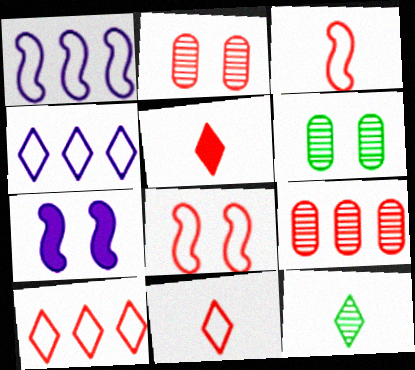[[1, 5, 6], 
[5, 8, 9]]